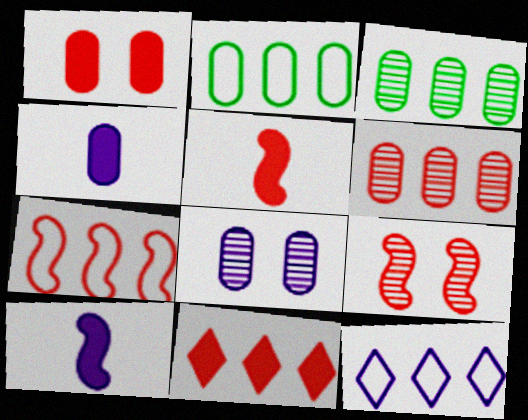[[1, 5, 11], 
[2, 7, 12], 
[5, 7, 9], 
[6, 7, 11], 
[8, 10, 12]]